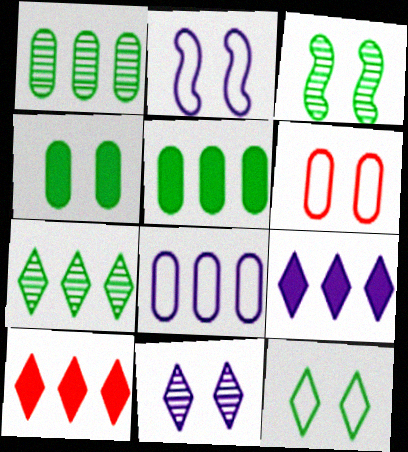[[2, 6, 12], 
[3, 4, 12]]